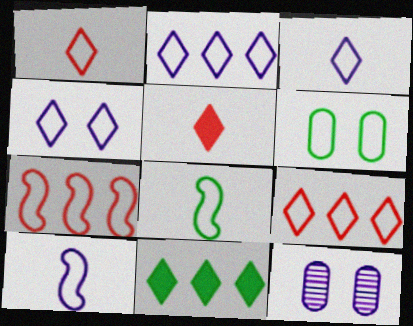[[2, 3, 4], 
[3, 6, 7], 
[6, 9, 10]]